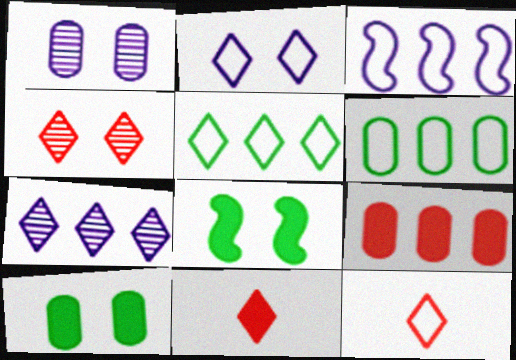[[2, 5, 12]]